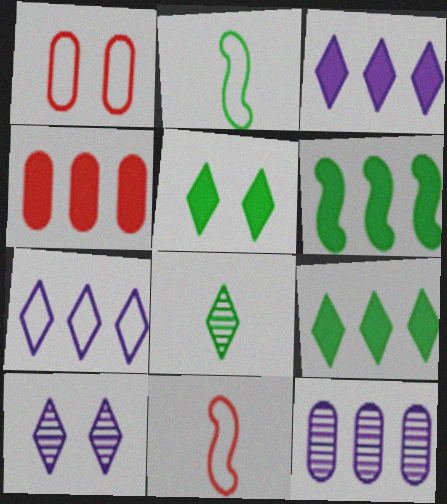[[1, 2, 7], 
[2, 4, 10], 
[3, 4, 6], 
[5, 11, 12]]